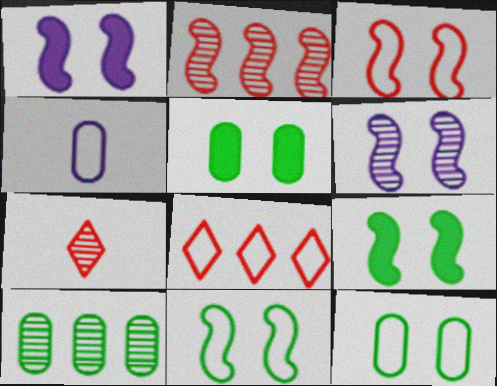[[3, 6, 9], 
[4, 8, 11], 
[6, 7, 10]]